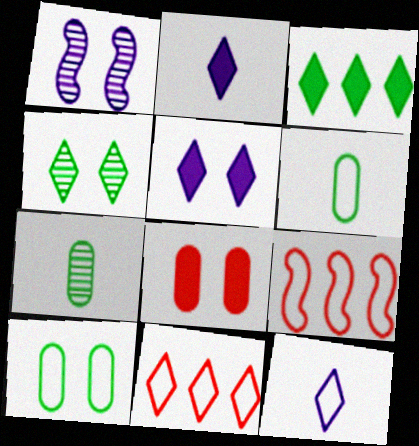[[2, 4, 11], 
[5, 7, 9], 
[9, 10, 12]]